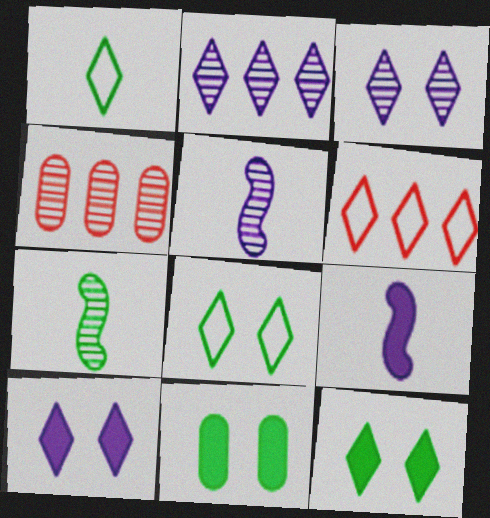[[3, 4, 7], 
[4, 8, 9], 
[5, 6, 11]]